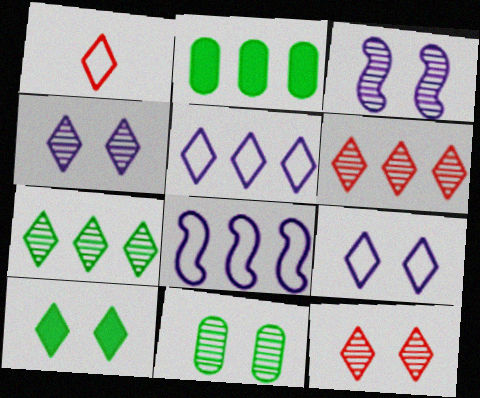[[1, 2, 3], 
[2, 6, 8], 
[3, 11, 12], 
[9, 10, 12]]